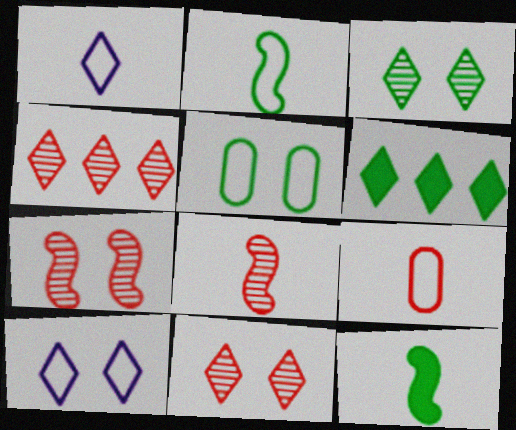[[1, 2, 9], 
[1, 6, 11]]